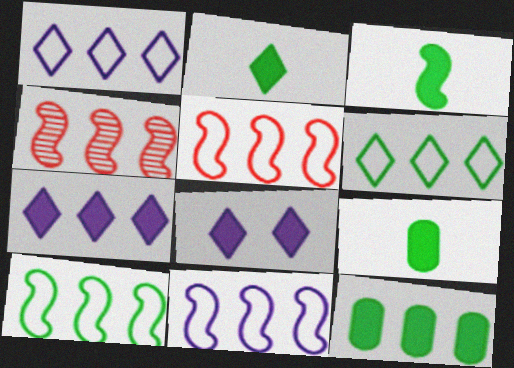[[1, 4, 12], 
[2, 3, 9], 
[5, 10, 11]]